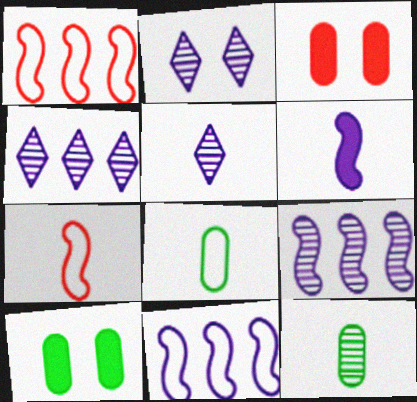[[1, 5, 10], 
[2, 4, 5], 
[4, 7, 10]]